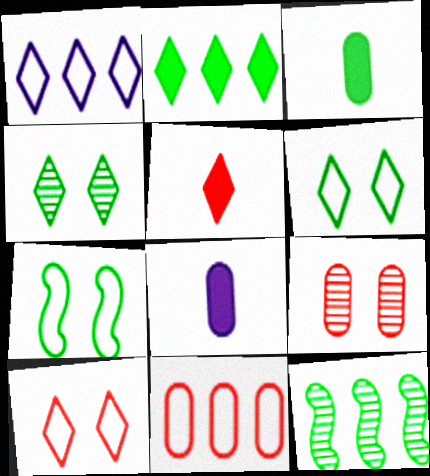[[1, 4, 5], 
[3, 6, 12], 
[8, 10, 12]]